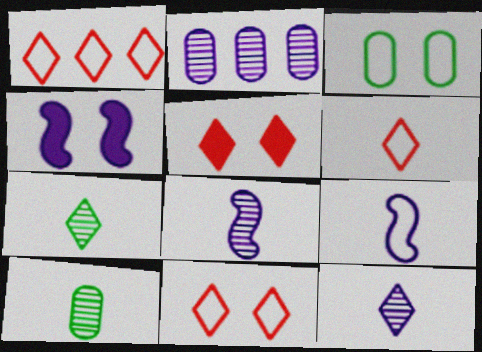[[1, 3, 9], 
[1, 4, 10], 
[1, 6, 11]]